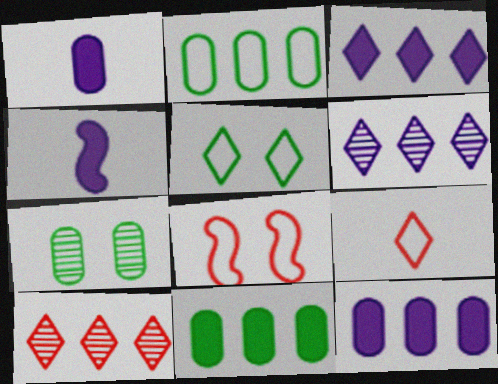[]